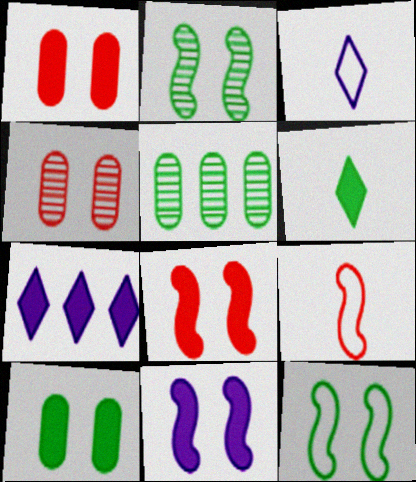[[3, 5, 8], 
[5, 6, 12]]